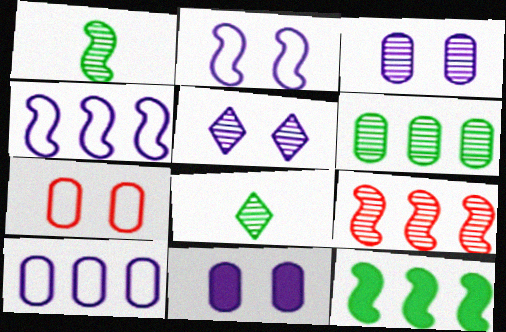[[2, 5, 11], 
[3, 8, 9], 
[4, 9, 12]]